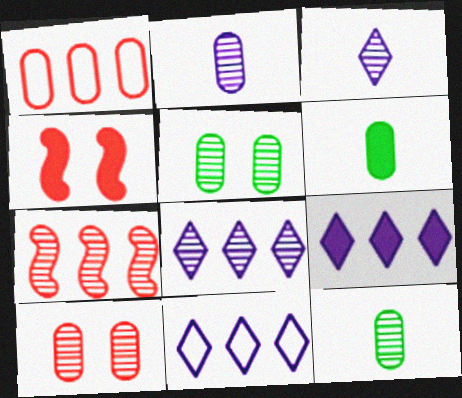[[3, 5, 7], 
[4, 6, 9], 
[4, 11, 12], 
[8, 9, 11]]